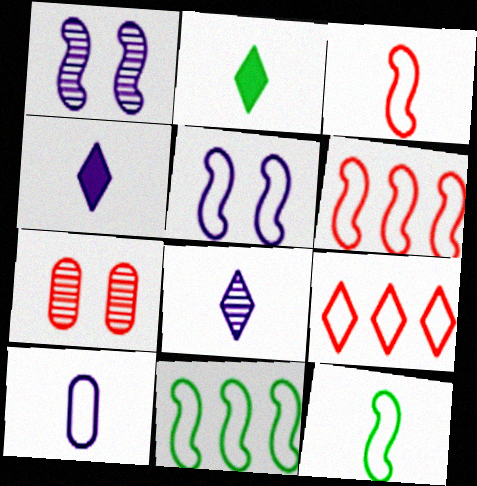[[3, 5, 11], 
[4, 7, 11], 
[5, 6, 12]]